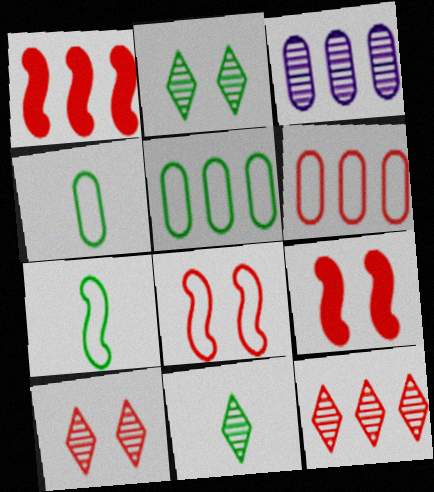[[1, 6, 12]]